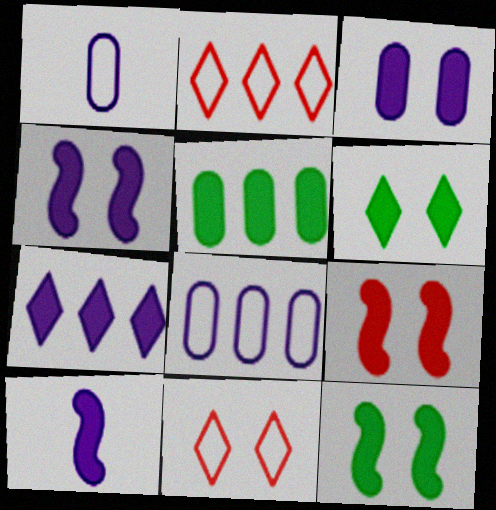[[3, 6, 9], 
[3, 7, 10], 
[4, 9, 12]]